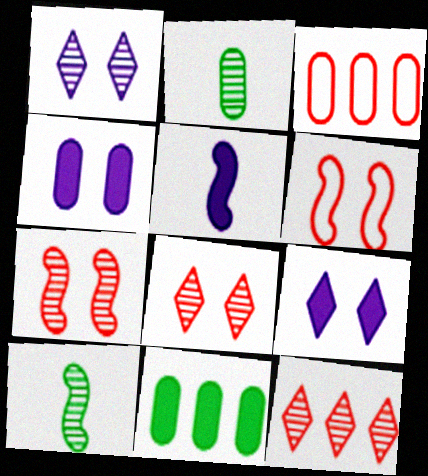[[2, 3, 4], 
[3, 9, 10]]